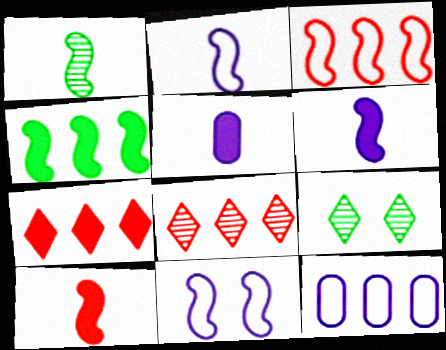[[1, 2, 10], 
[3, 5, 9], 
[4, 8, 12], 
[9, 10, 12]]